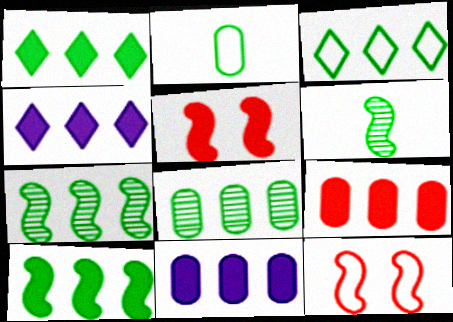[[3, 8, 10], 
[4, 9, 10]]